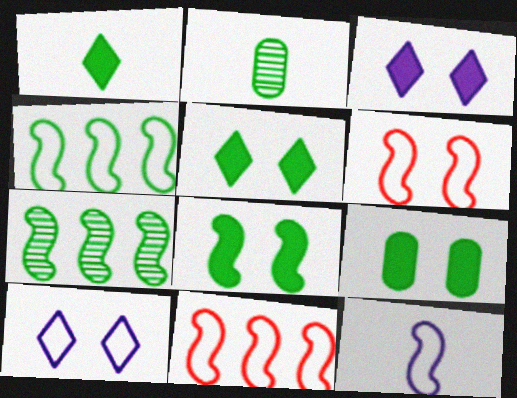[[2, 3, 11], 
[2, 4, 5], 
[4, 6, 12], 
[5, 8, 9]]